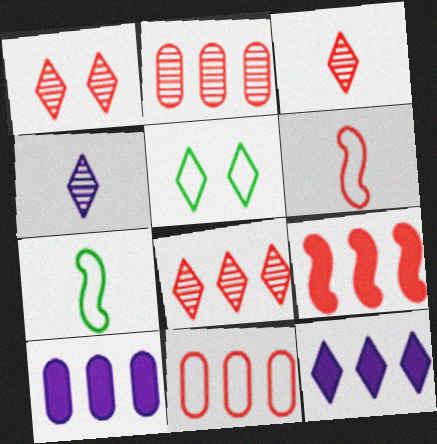[[1, 3, 8], 
[1, 7, 10], 
[3, 5, 12], 
[8, 9, 11]]